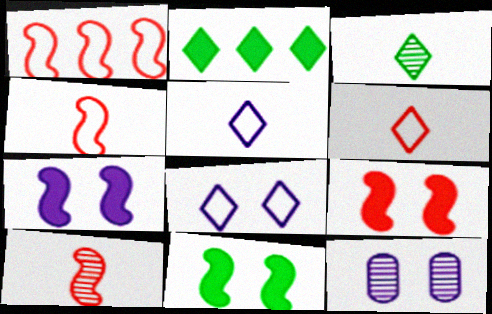[[1, 9, 10], 
[2, 4, 12], 
[7, 8, 12], 
[7, 9, 11]]